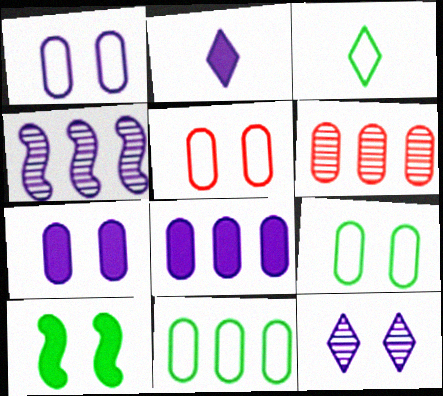[[1, 2, 4], 
[1, 5, 9], 
[5, 10, 12], 
[6, 8, 11]]